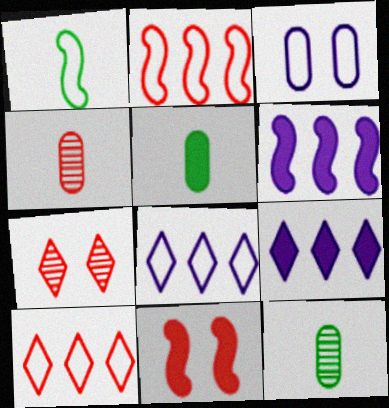[[1, 3, 10], 
[4, 10, 11], 
[5, 9, 11], 
[8, 11, 12]]